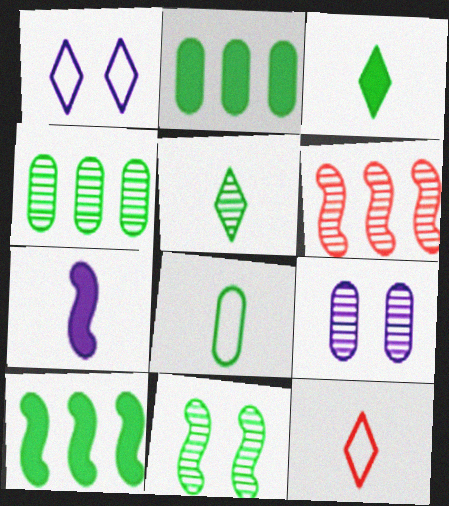[[4, 5, 11], 
[5, 6, 9], 
[9, 10, 12]]